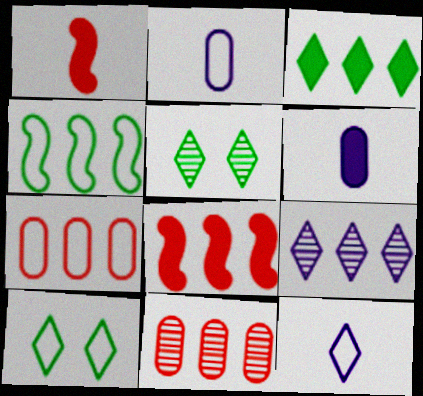[[2, 5, 8]]